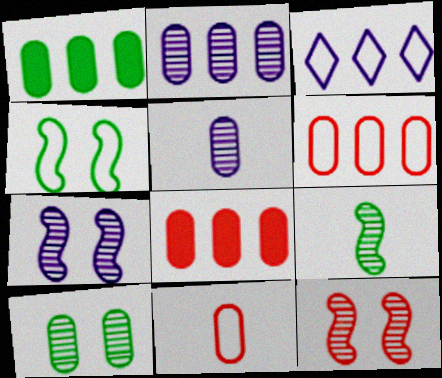[[1, 2, 6], 
[3, 4, 11]]